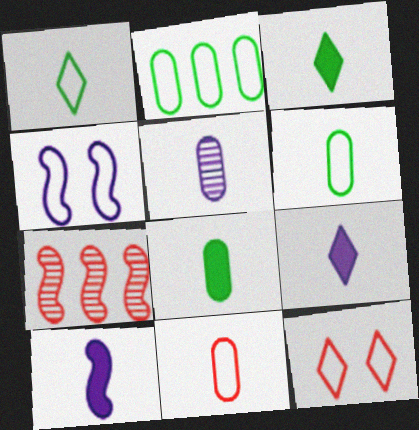[[5, 8, 11]]